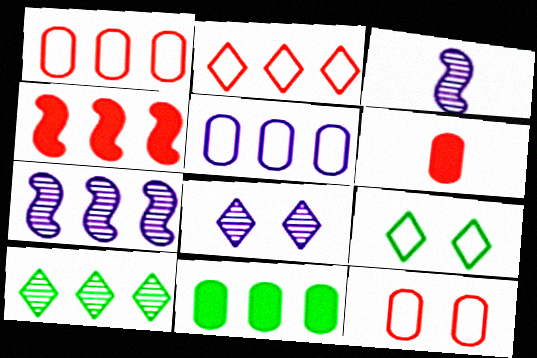[[2, 7, 11], 
[4, 5, 10], 
[6, 7, 9]]